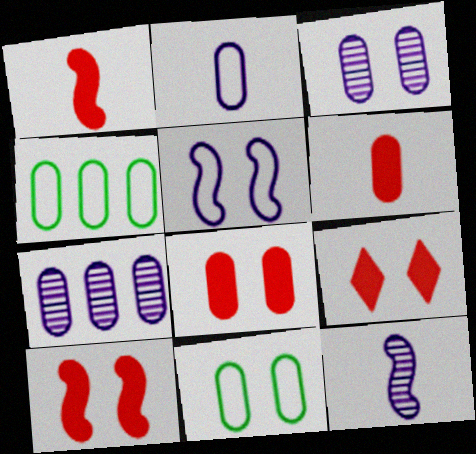[[3, 4, 6], 
[3, 8, 11], 
[4, 9, 12], 
[6, 7, 11], 
[8, 9, 10]]